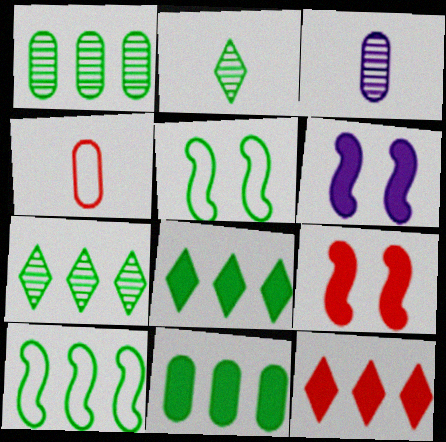[[1, 8, 10], 
[2, 5, 11], 
[3, 5, 12], 
[4, 6, 7], 
[7, 10, 11]]